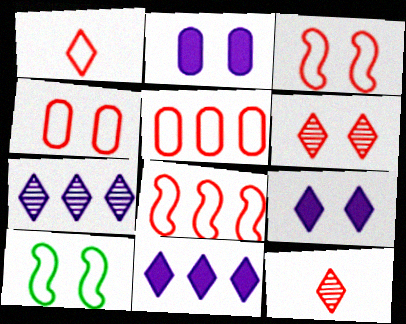[[1, 3, 5], 
[1, 4, 8], 
[2, 6, 10]]